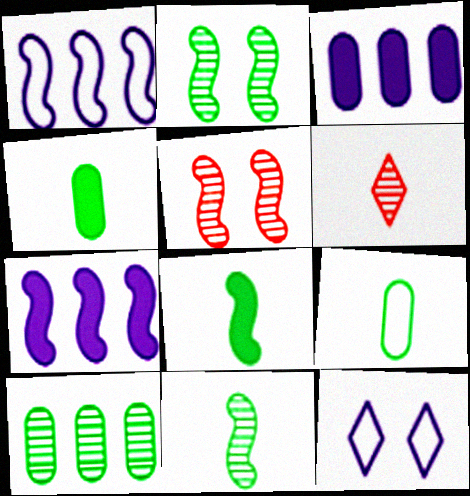[[1, 5, 8]]